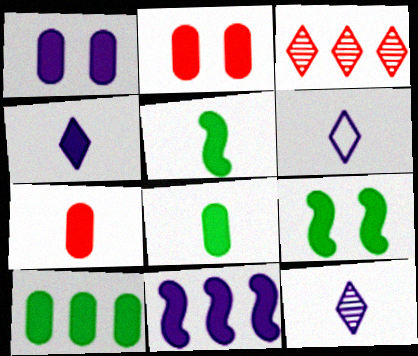[[1, 4, 11], 
[1, 7, 10], 
[4, 5, 7], 
[4, 6, 12]]